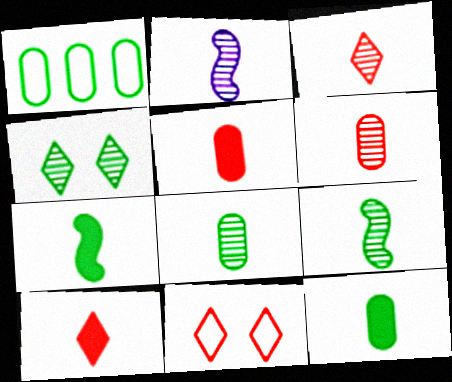[[1, 4, 7], 
[2, 3, 8]]